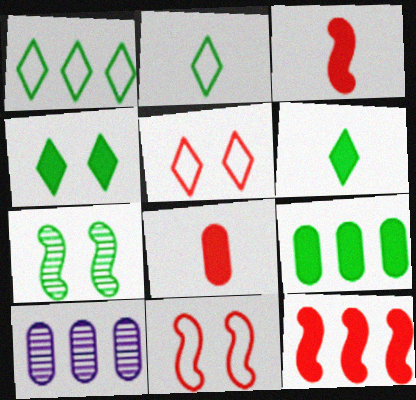[[1, 10, 12], 
[2, 7, 9], 
[6, 10, 11]]